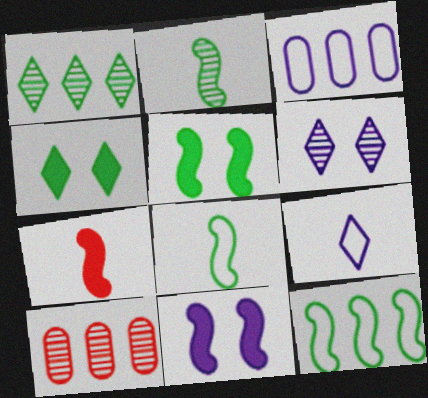[[2, 5, 12], 
[2, 6, 10], 
[5, 9, 10]]